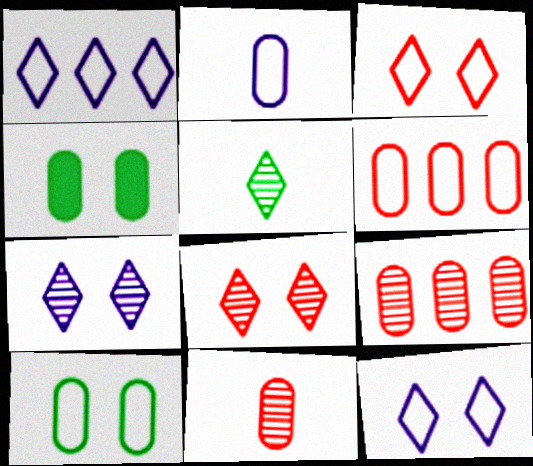[[2, 4, 9], 
[2, 6, 10]]